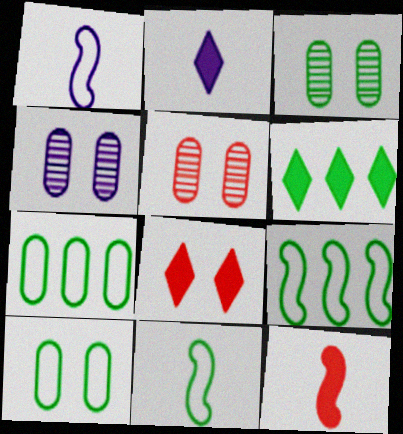[[1, 5, 6], 
[2, 5, 9], 
[2, 6, 8], 
[3, 4, 5], 
[3, 6, 11]]